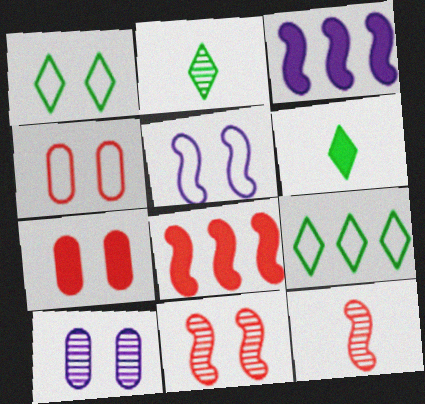[[1, 4, 5], 
[2, 3, 4], 
[3, 6, 7]]